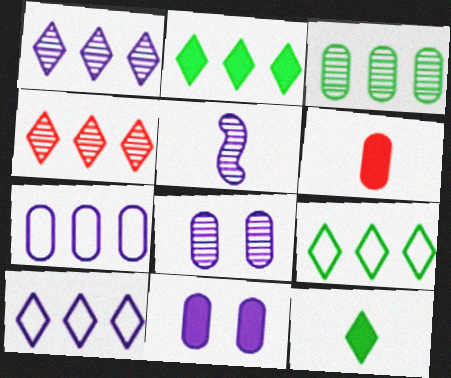[[1, 5, 8], 
[2, 4, 10], 
[5, 10, 11]]